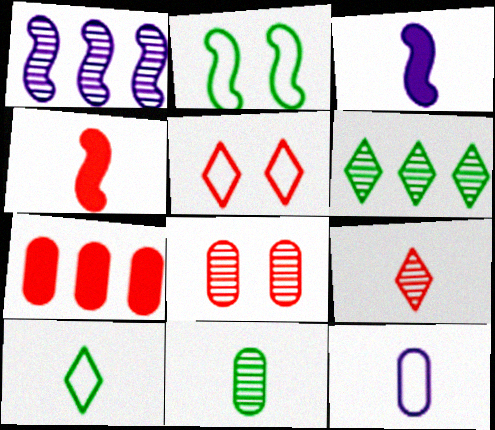[[1, 2, 4]]